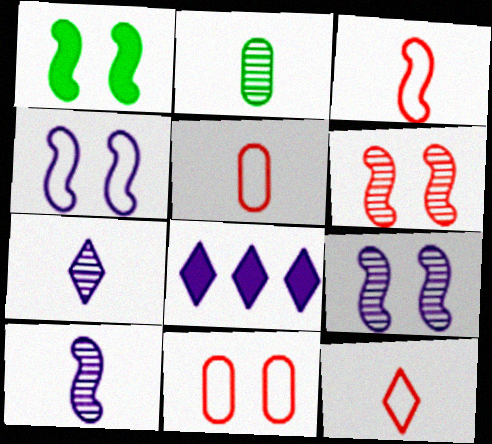[[1, 4, 6], 
[3, 5, 12]]